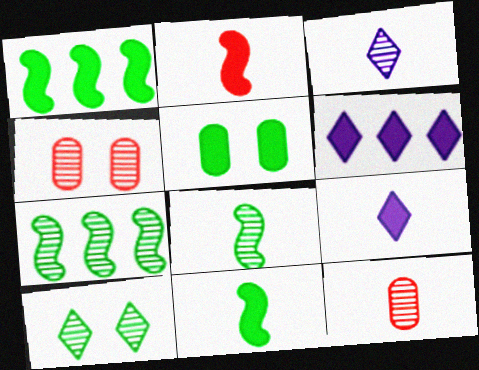[[2, 5, 6], 
[3, 4, 7], 
[3, 8, 12]]